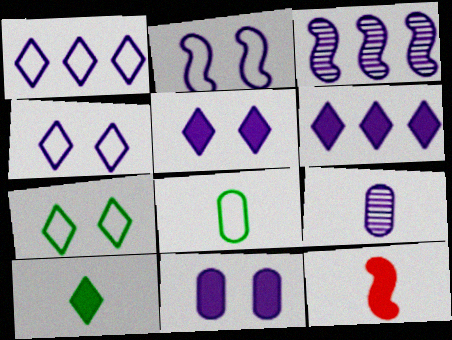[[2, 6, 9]]